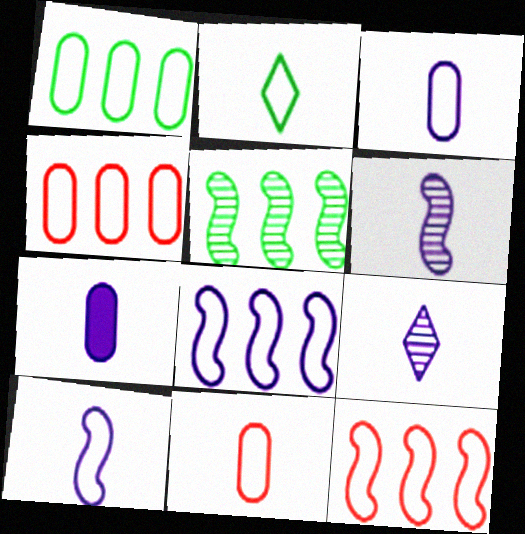[[2, 10, 11], 
[7, 9, 10]]